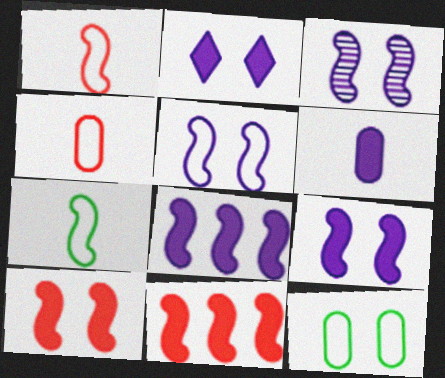[[2, 6, 8], 
[3, 5, 9], 
[3, 7, 11]]